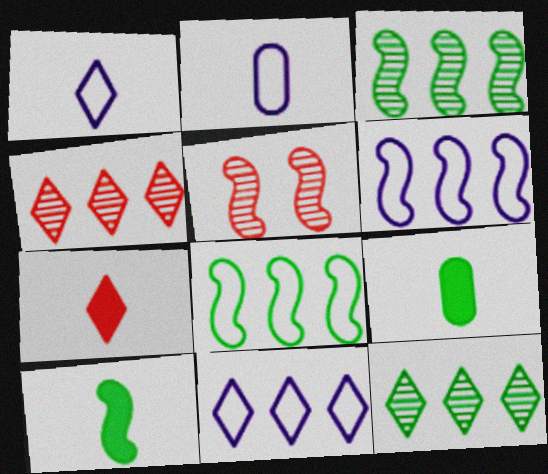[[5, 6, 10], 
[5, 9, 11]]